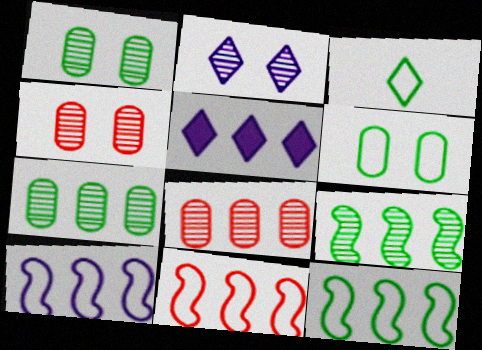[[3, 6, 12], 
[5, 7, 11], 
[5, 8, 12], 
[10, 11, 12]]